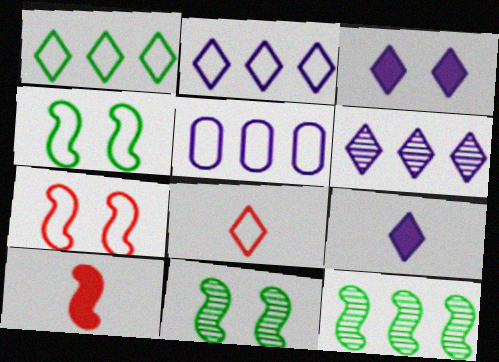[[4, 5, 8]]